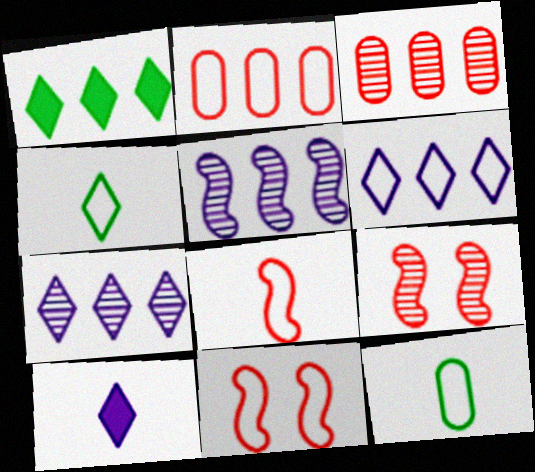[[1, 2, 5], 
[6, 11, 12]]